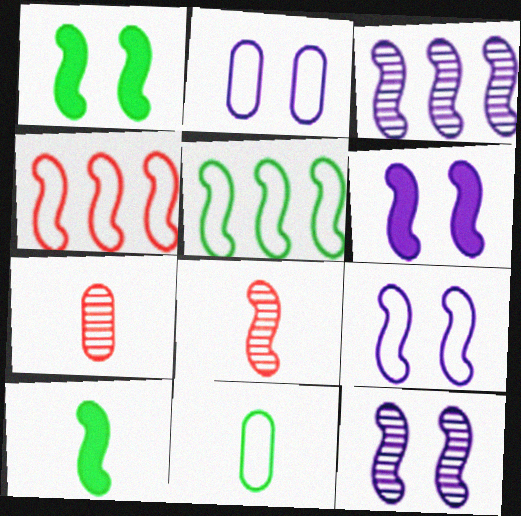[[4, 10, 12], 
[5, 6, 8], 
[6, 9, 12]]